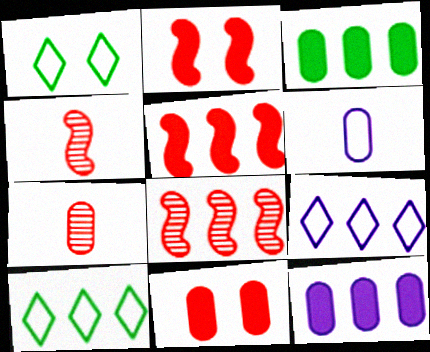[[1, 4, 12], 
[3, 8, 9], 
[8, 10, 12]]